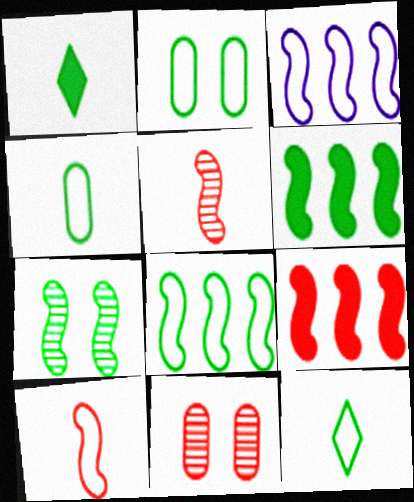[[1, 3, 11], 
[2, 8, 12]]